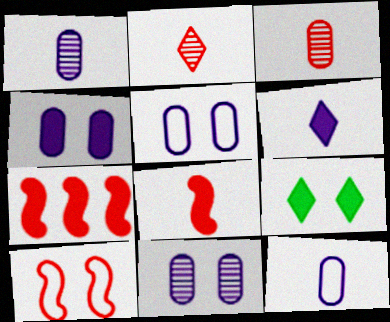[[4, 5, 11], 
[9, 10, 11]]